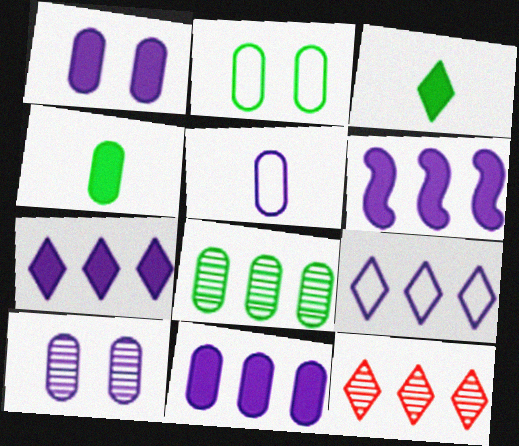[[2, 4, 8], 
[5, 10, 11], 
[6, 7, 11]]